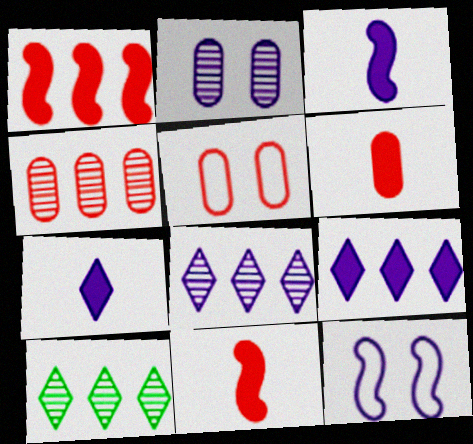[[3, 5, 10], 
[4, 5, 6], 
[6, 10, 12]]